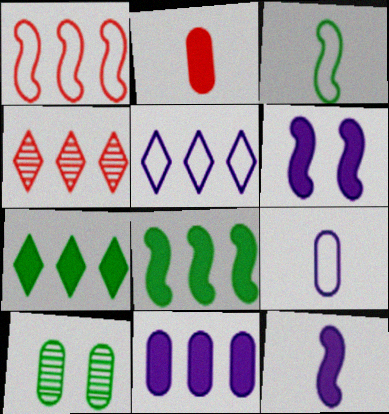[[2, 6, 7], 
[3, 7, 10], 
[4, 5, 7]]